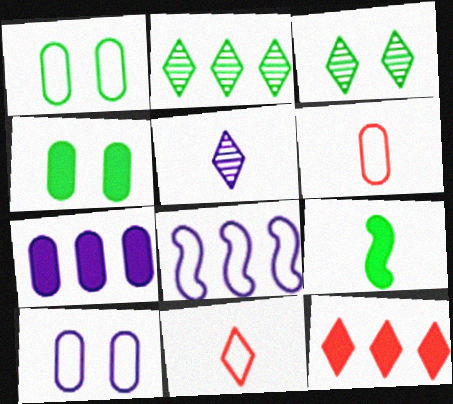[[1, 2, 9], 
[1, 8, 11], 
[5, 6, 9]]